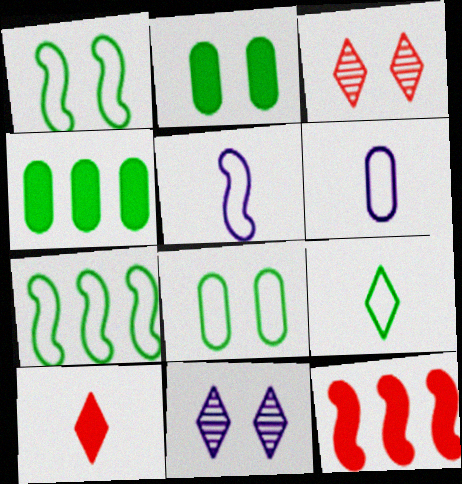[[3, 4, 5], 
[7, 8, 9]]